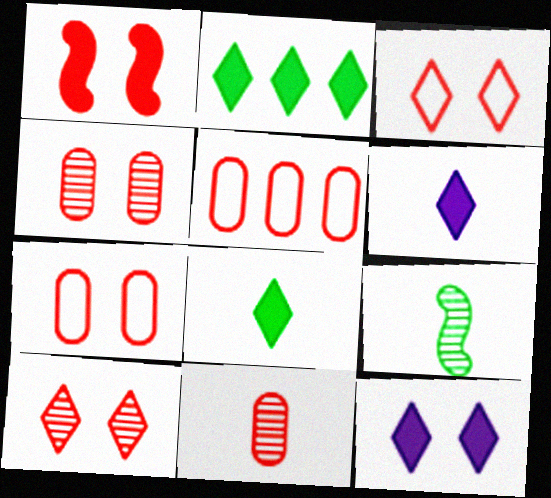[[1, 3, 4], 
[1, 7, 10], 
[5, 9, 12]]